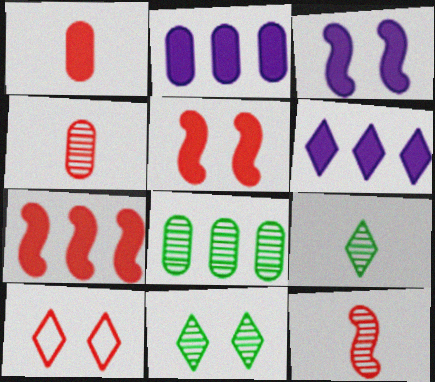[[4, 7, 10], 
[6, 9, 10]]